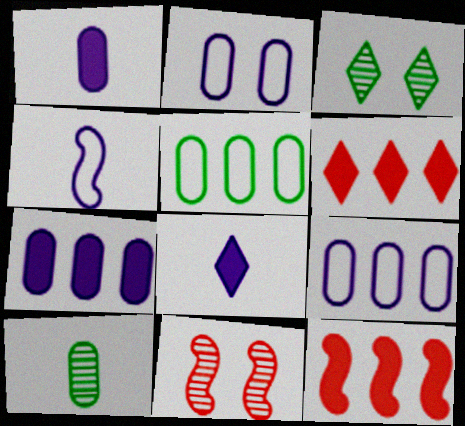[[5, 8, 11]]